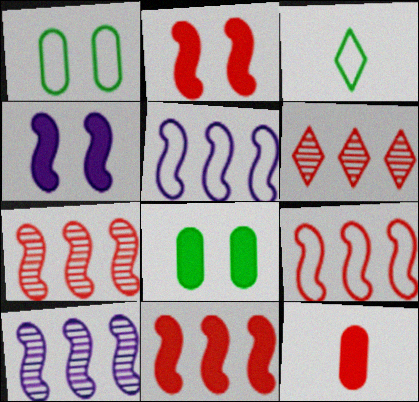[[7, 9, 11]]